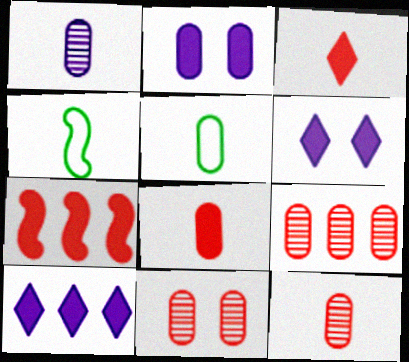[[1, 3, 4], 
[1, 5, 8], 
[2, 5, 9], 
[4, 6, 9], 
[4, 10, 11], 
[9, 11, 12]]